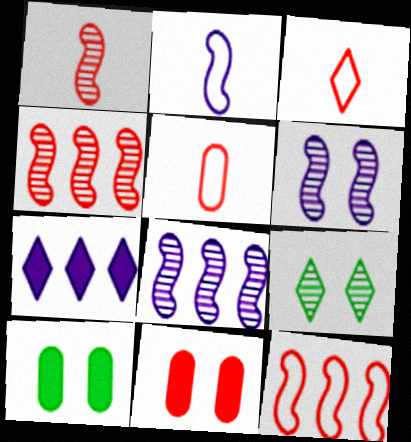[[3, 4, 11], 
[3, 7, 9], 
[3, 8, 10]]